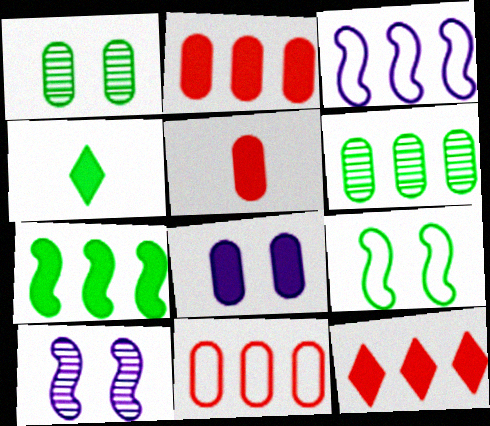[[3, 6, 12], 
[4, 6, 9], 
[4, 10, 11]]